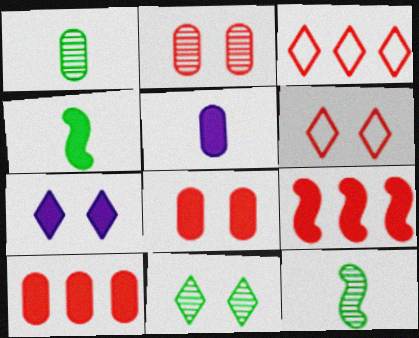[[4, 7, 10], 
[6, 7, 11]]